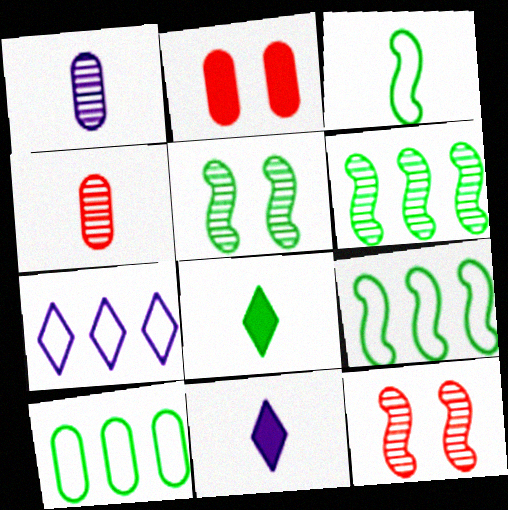[[1, 2, 10], 
[3, 4, 11], 
[5, 8, 10], 
[10, 11, 12]]